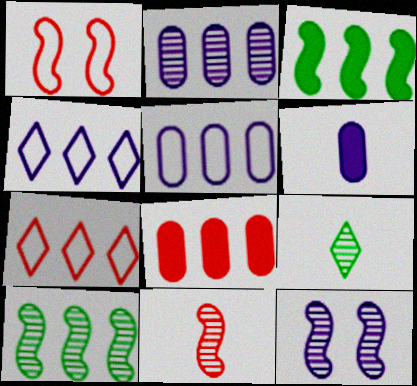[[2, 3, 7], 
[4, 6, 12], 
[4, 8, 10], 
[10, 11, 12]]